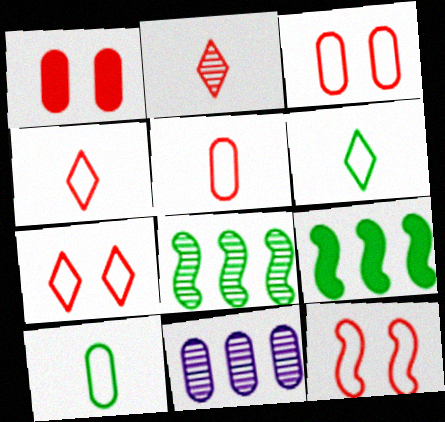[[1, 10, 11], 
[3, 7, 12]]